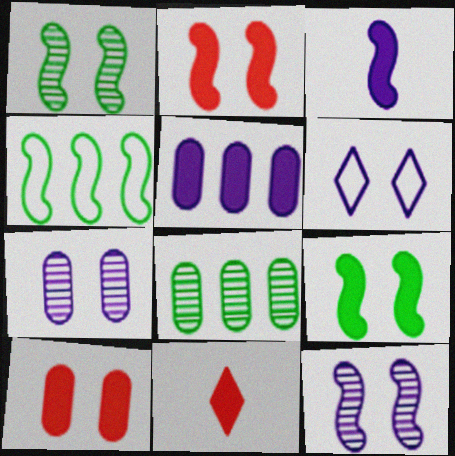[[1, 6, 10], 
[4, 7, 11], 
[5, 9, 11]]